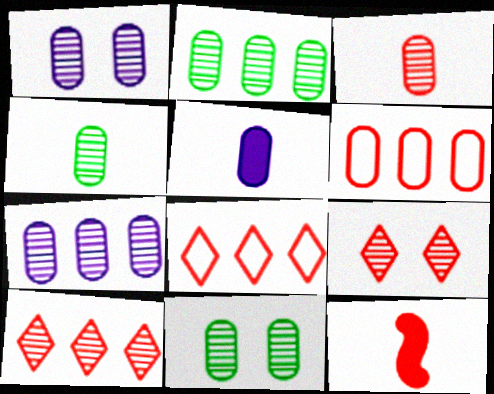[[1, 2, 3], 
[2, 4, 11], 
[3, 7, 11], 
[5, 6, 11], 
[6, 9, 12]]